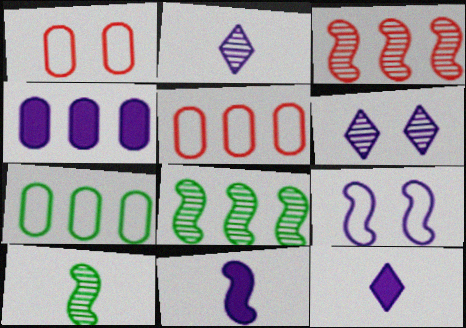[[1, 8, 12], 
[2, 4, 9]]